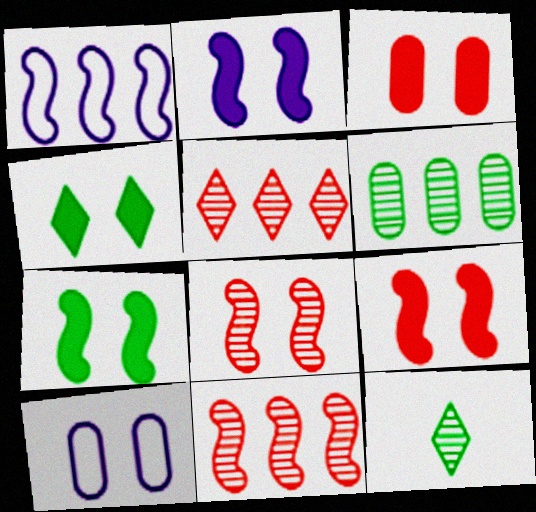[[1, 3, 12], 
[2, 3, 4], 
[2, 7, 9], 
[4, 8, 10]]